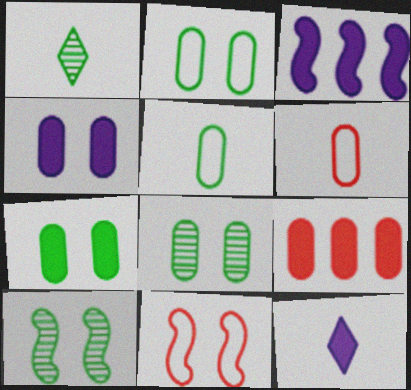[[2, 7, 8], 
[3, 4, 12]]